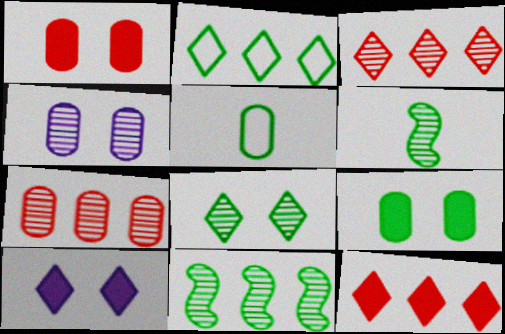[[2, 6, 9], 
[3, 4, 6]]